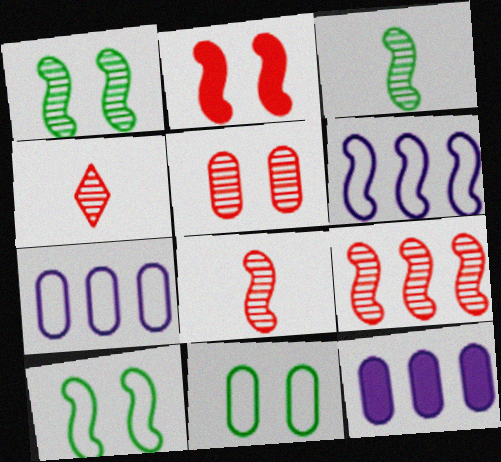[[2, 3, 6], 
[4, 5, 9], 
[4, 10, 12]]